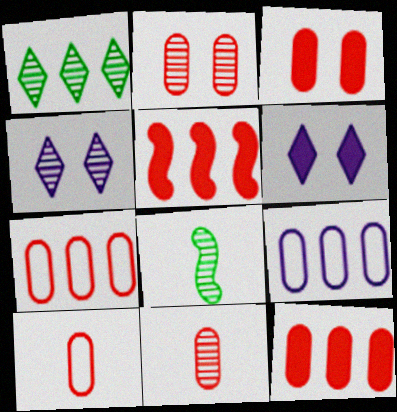[[1, 5, 9], 
[2, 10, 12], 
[3, 7, 11], 
[6, 7, 8]]